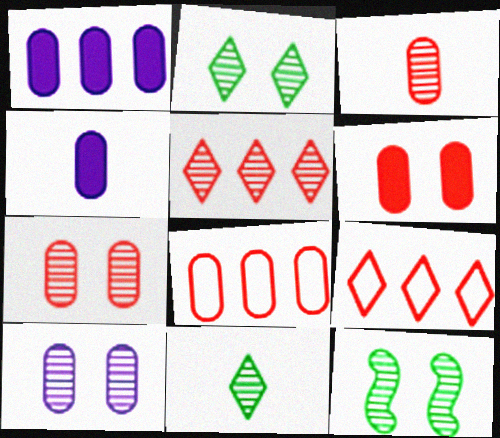[[3, 6, 8], 
[4, 9, 12]]